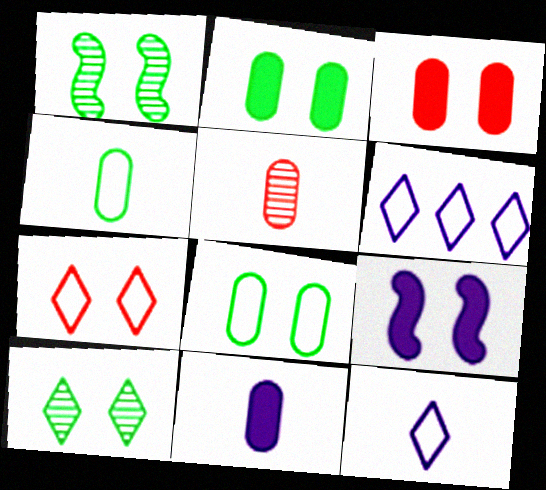[[4, 5, 11]]